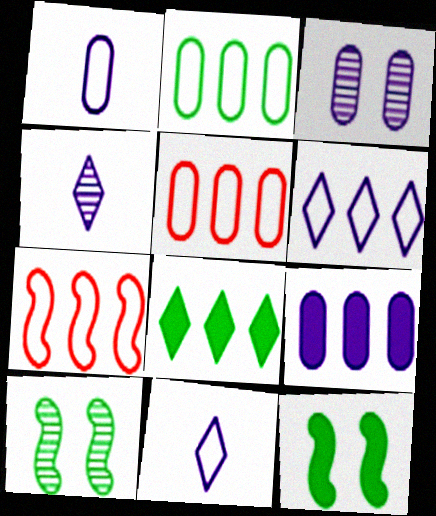[[1, 3, 9], 
[2, 6, 7], 
[4, 5, 12]]